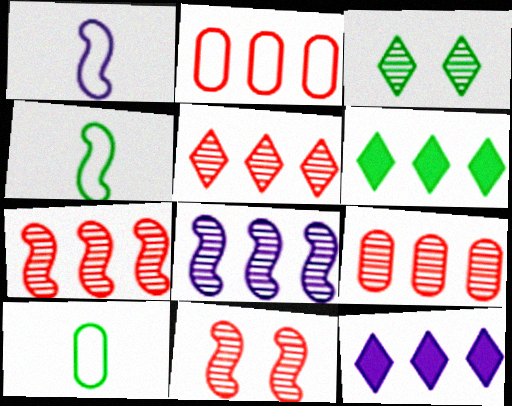[[2, 6, 8], 
[5, 7, 9], 
[10, 11, 12]]